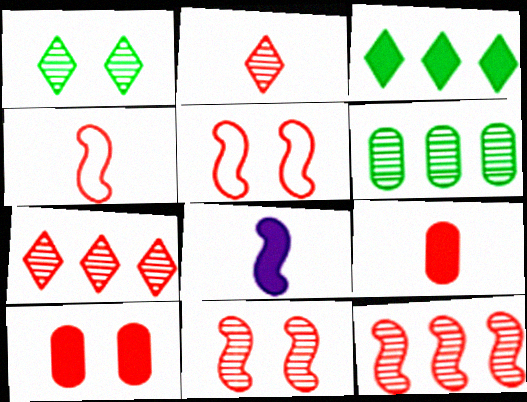[[2, 4, 9], 
[3, 8, 10], 
[4, 7, 10], 
[5, 7, 9]]